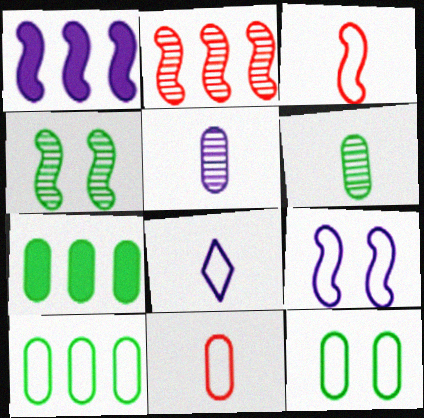[[1, 3, 4], 
[6, 7, 12]]